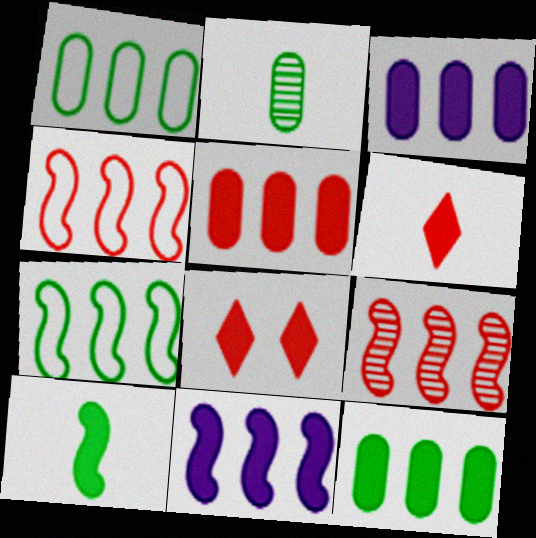[[3, 5, 12], 
[3, 8, 10], 
[7, 9, 11]]